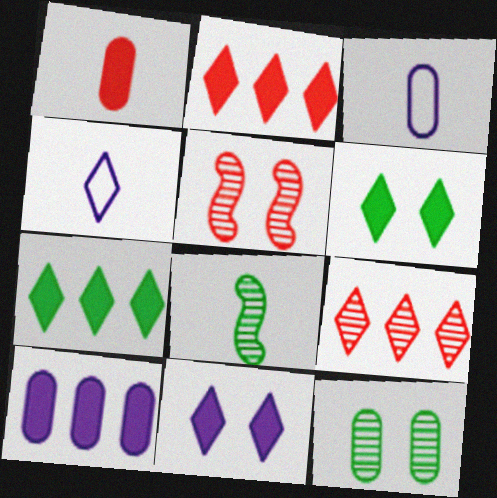[[1, 4, 8], 
[3, 5, 7], 
[4, 6, 9]]